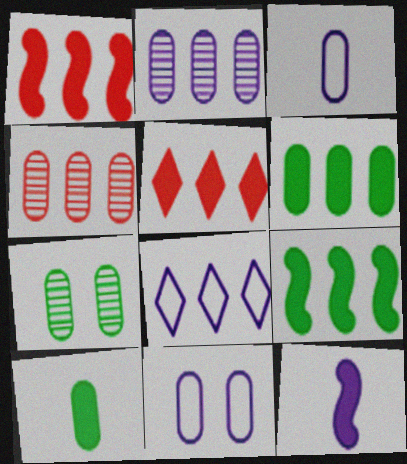[[4, 8, 9], 
[4, 10, 11]]